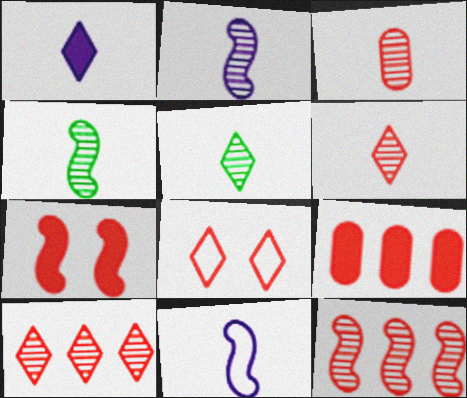[[2, 3, 5]]